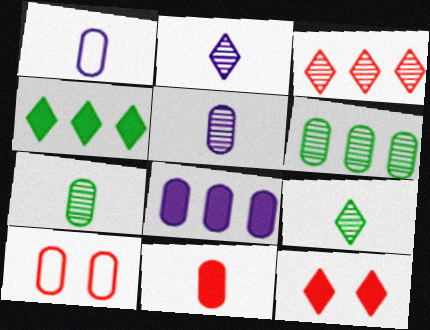[[1, 7, 11], 
[7, 8, 10]]